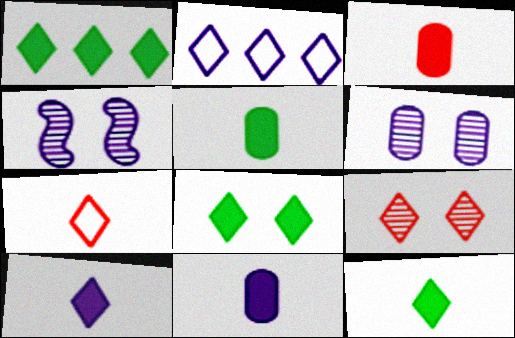[[1, 8, 12], 
[2, 4, 11], 
[2, 9, 12], 
[3, 5, 11]]